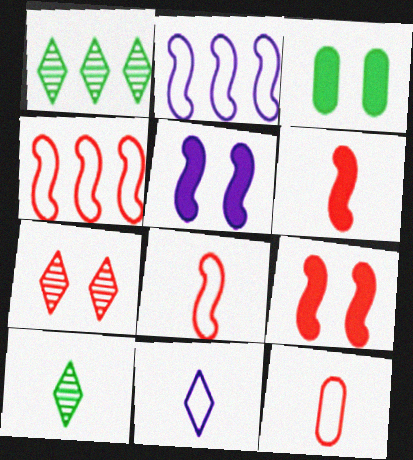[[1, 5, 12]]